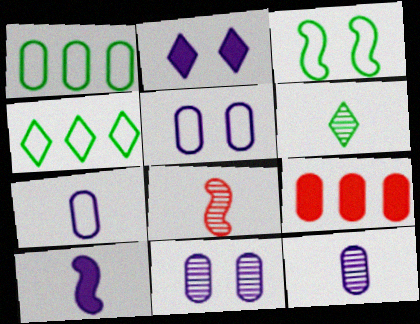[[1, 2, 8], 
[6, 8, 12]]